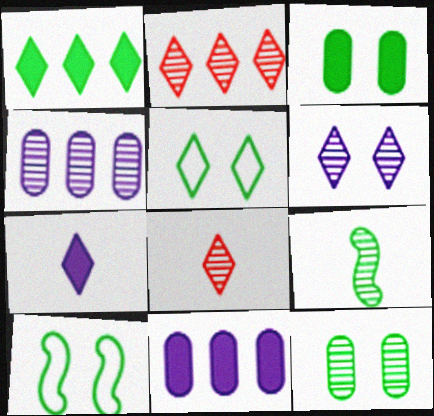[[2, 5, 7], 
[8, 10, 11]]